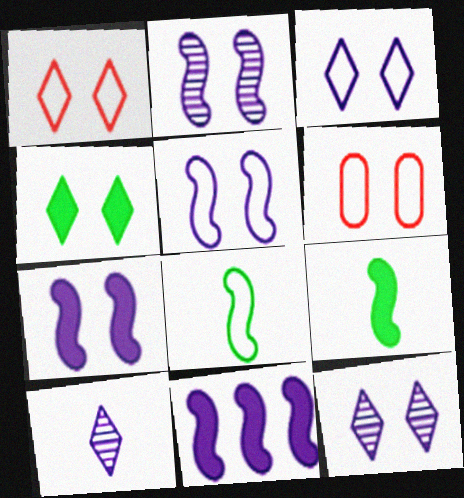[[1, 4, 12], 
[2, 4, 6], 
[2, 5, 7]]